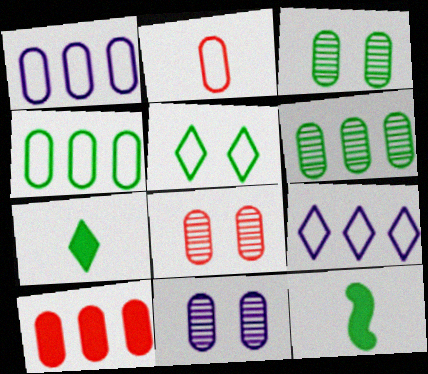[[1, 6, 10], 
[2, 8, 10], 
[3, 8, 11], 
[5, 6, 12], 
[8, 9, 12]]